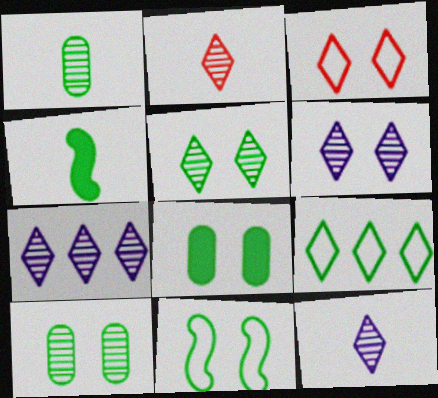[[2, 5, 7], 
[4, 9, 10], 
[5, 8, 11], 
[6, 7, 12]]